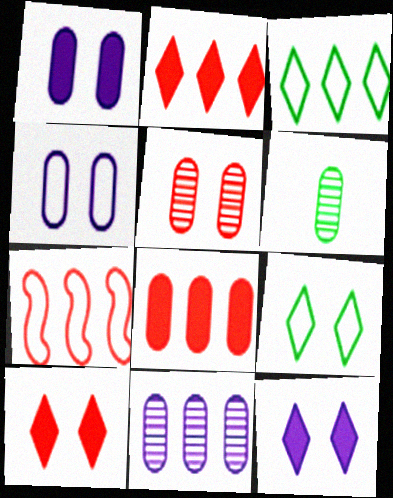[[4, 6, 8], 
[5, 6, 11], 
[6, 7, 12]]